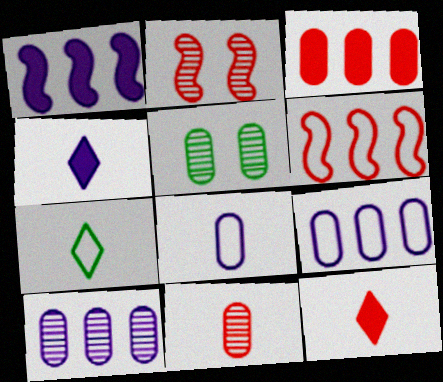[[3, 5, 8], 
[4, 5, 6], 
[5, 10, 11]]